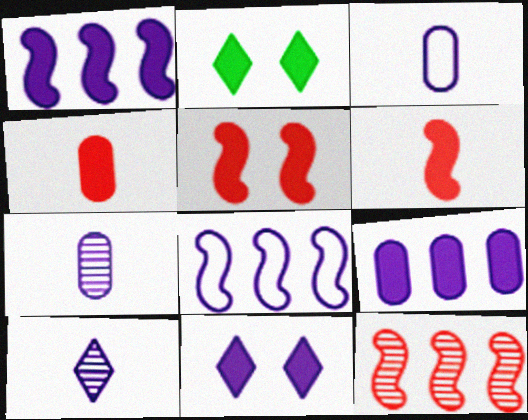[[1, 2, 4], 
[2, 3, 12], 
[2, 6, 9], 
[7, 8, 11]]